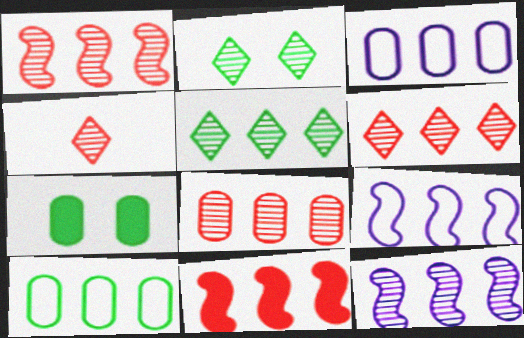[[1, 6, 8], 
[3, 5, 11], 
[4, 7, 9], 
[5, 8, 12]]